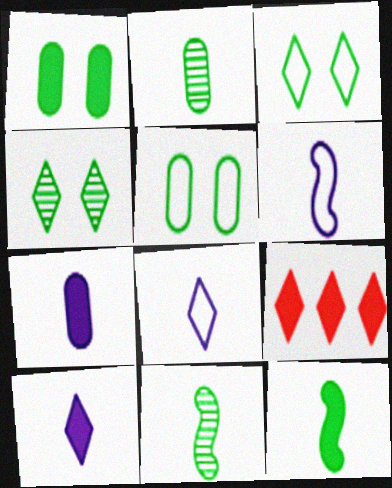[[4, 8, 9]]